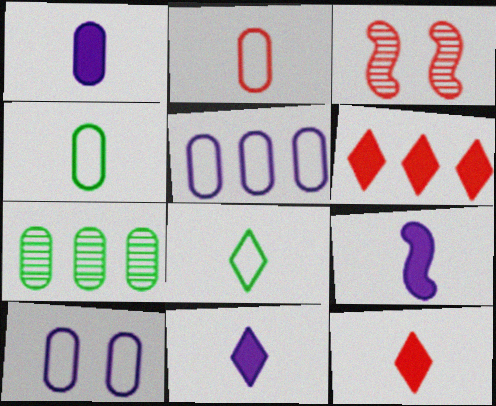[[1, 9, 11], 
[2, 3, 6]]